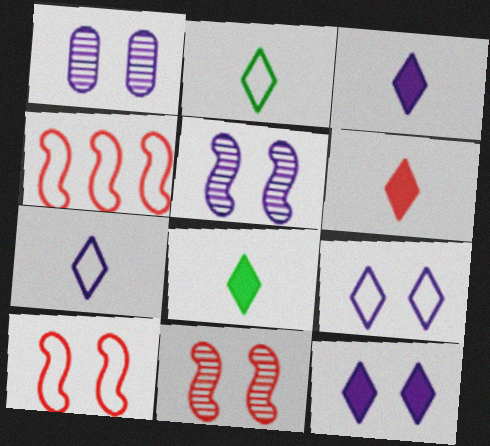[[1, 4, 8], 
[3, 6, 8]]